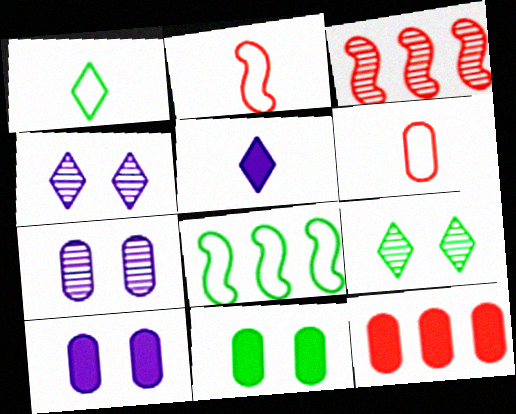[[1, 3, 10]]